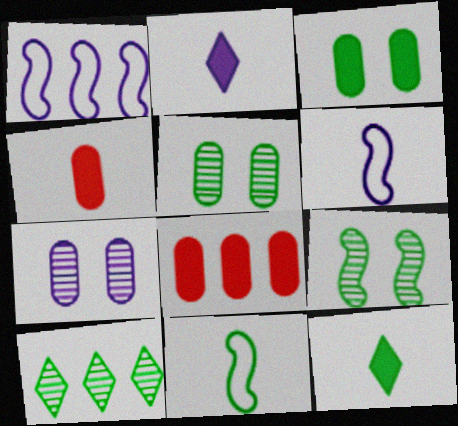[[1, 2, 7], 
[1, 8, 10], 
[3, 10, 11]]